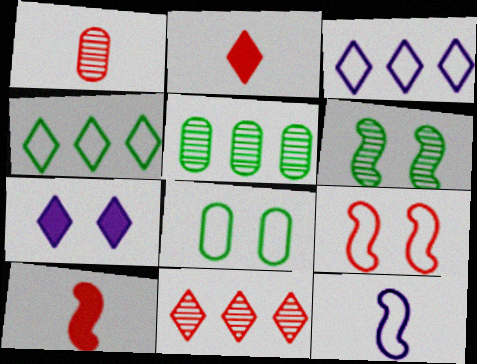[]